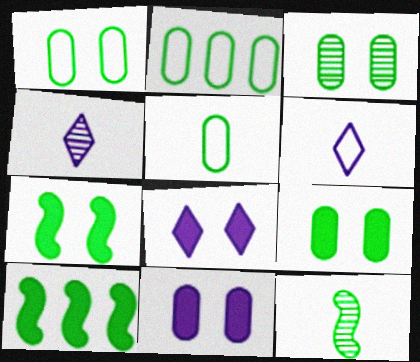[[1, 2, 5], 
[1, 3, 9]]